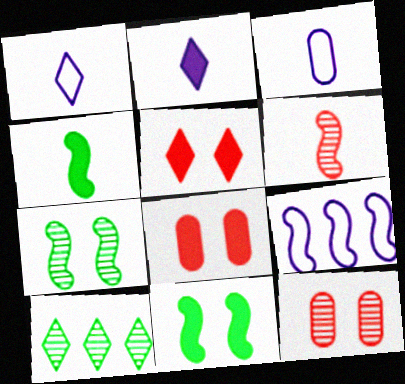[[1, 5, 10], 
[6, 9, 11]]